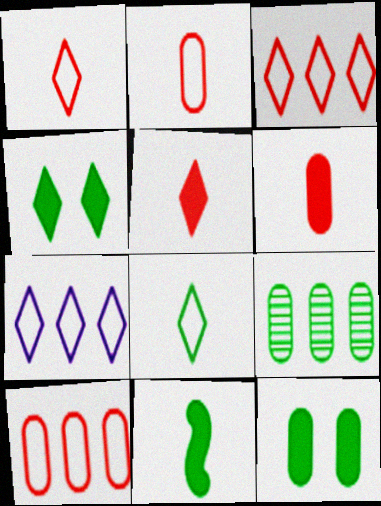[]